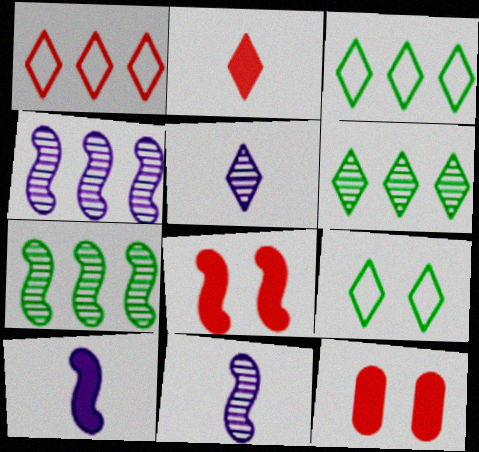[[3, 11, 12]]